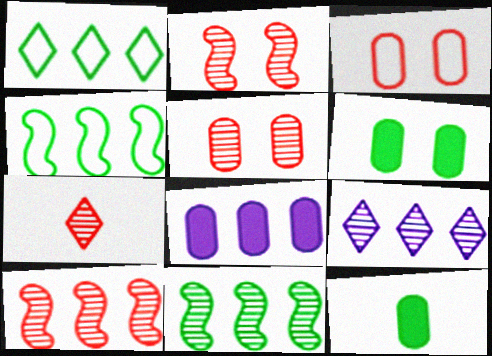[[1, 8, 10], 
[5, 7, 10]]